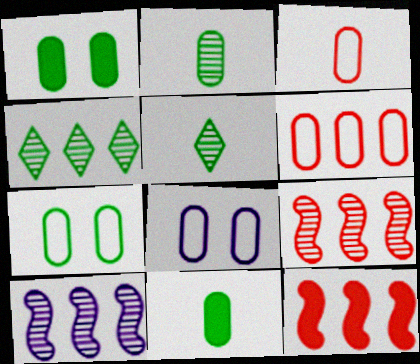[[5, 8, 12]]